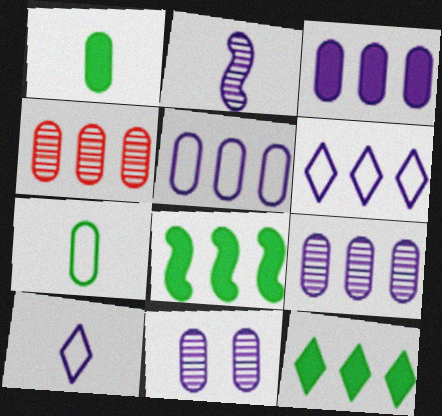[[3, 5, 9], 
[4, 6, 8]]